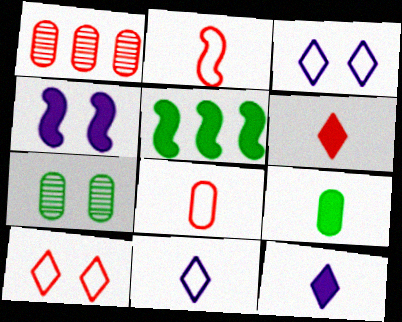[[4, 7, 10]]